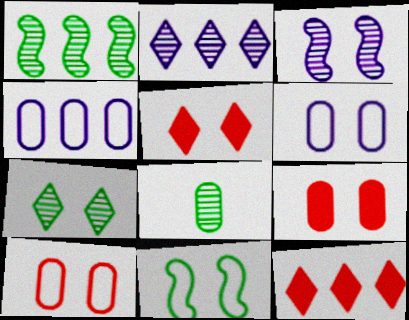[[1, 4, 12], 
[1, 7, 8], 
[4, 8, 9]]